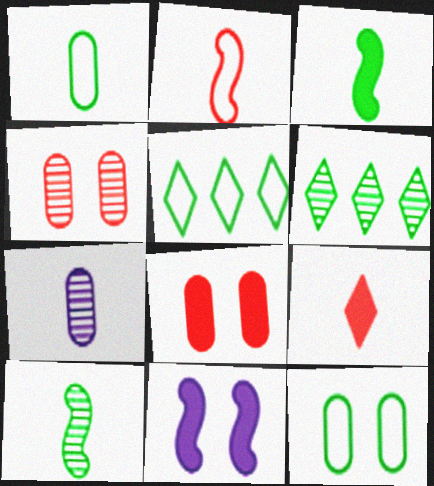[[3, 6, 12]]